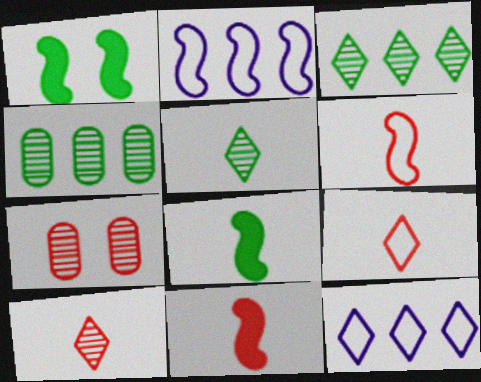[[7, 8, 12]]